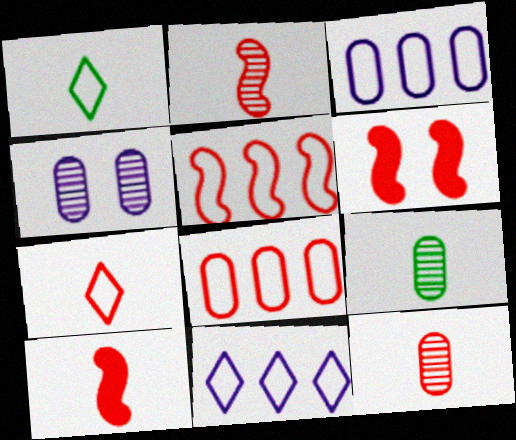[[2, 5, 6], 
[6, 9, 11], 
[7, 10, 12]]